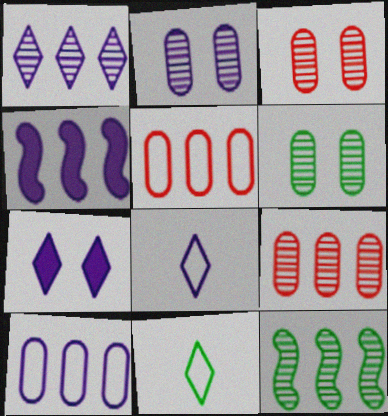[[1, 4, 10], 
[1, 7, 8], 
[1, 9, 12], 
[2, 3, 6], 
[2, 4, 8], 
[3, 4, 11]]